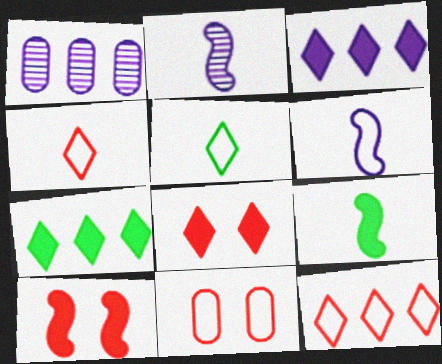[[1, 5, 10], 
[2, 7, 11]]